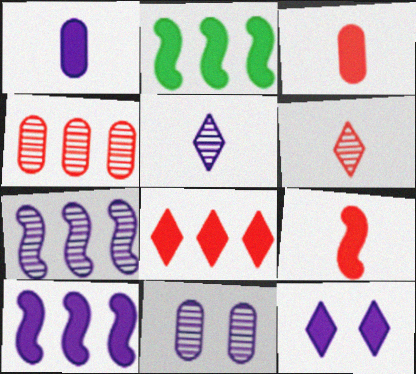[[1, 10, 12], 
[2, 3, 12], 
[5, 7, 11]]